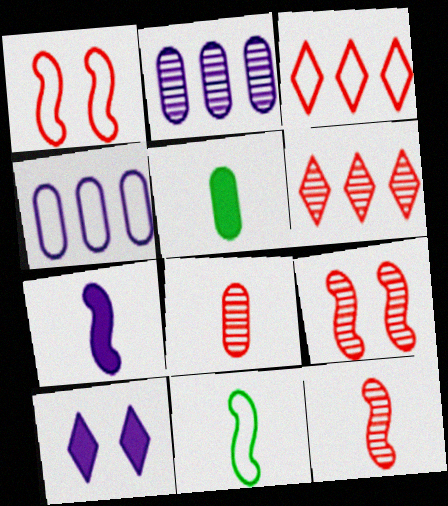[[6, 8, 9], 
[7, 11, 12]]